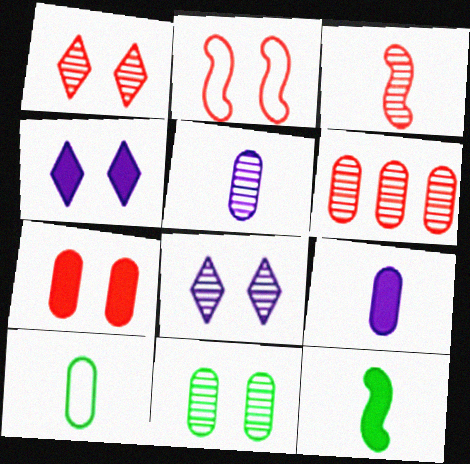[[1, 2, 7], 
[1, 3, 6], 
[2, 4, 11], 
[5, 6, 11]]